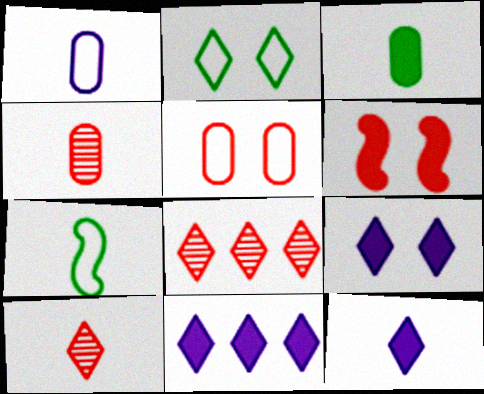[[1, 3, 4], 
[2, 8, 12], 
[2, 10, 11], 
[3, 6, 11], 
[4, 7, 12], 
[9, 11, 12]]